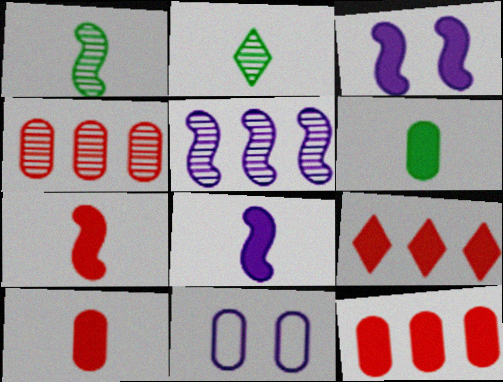[[1, 9, 11], 
[3, 6, 9], 
[4, 6, 11]]